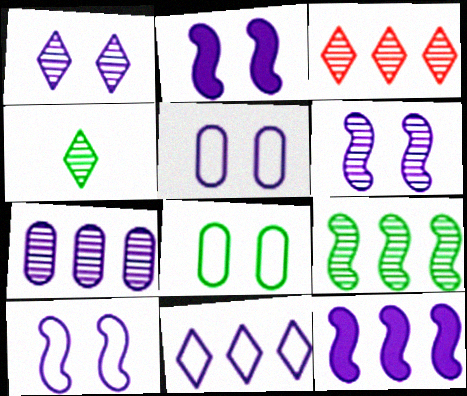[[1, 2, 5], 
[1, 3, 4], 
[2, 6, 10], 
[3, 7, 9], 
[7, 11, 12]]